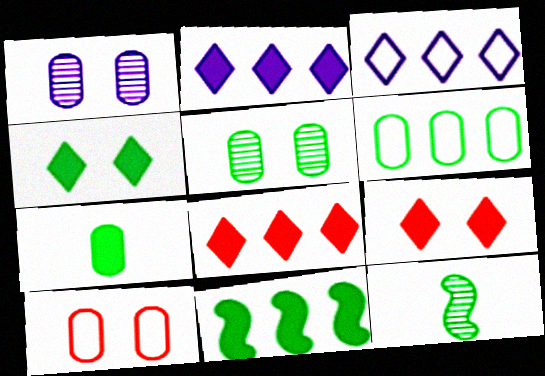[[2, 10, 12], 
[4, 6, 12], 
[4, 7, 11], 
[5, 6, 7]]